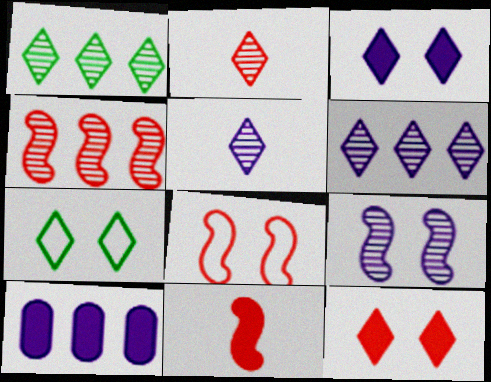[[4, 8, 11]]